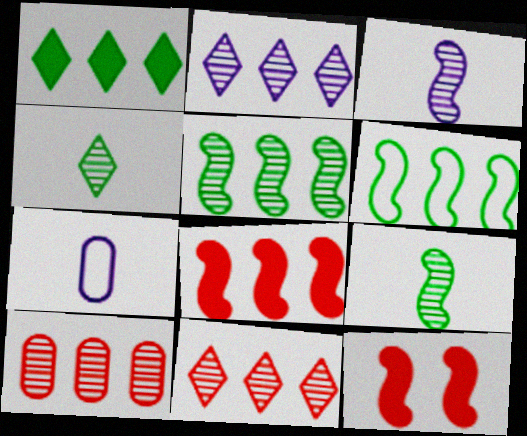[[2, 5, 10], 
[3, 6, 12]]